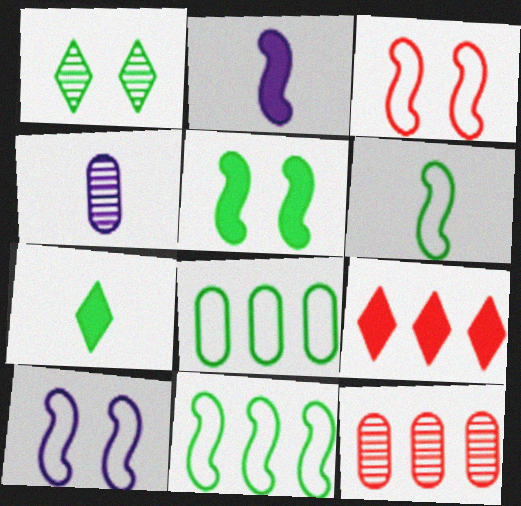[[7, 10, 12]]